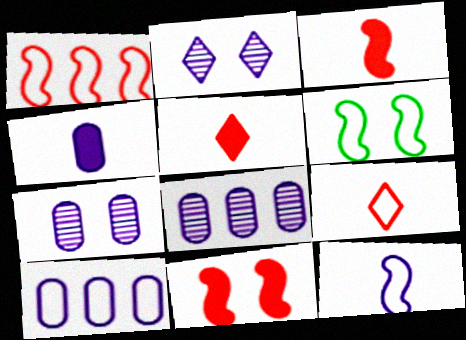[[1, 6, 12], 
[4, 7, 10], 
[5, 6, 8], 
[6, 9, 10]]